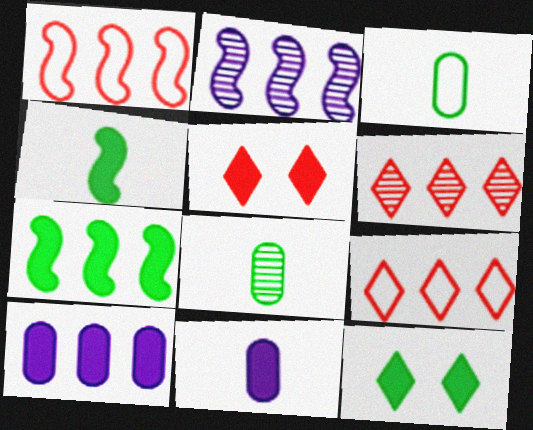[[1, 2, 7], 
[2, 3, 5], 
[4, 5, 10], 
[5, 7, 11]]